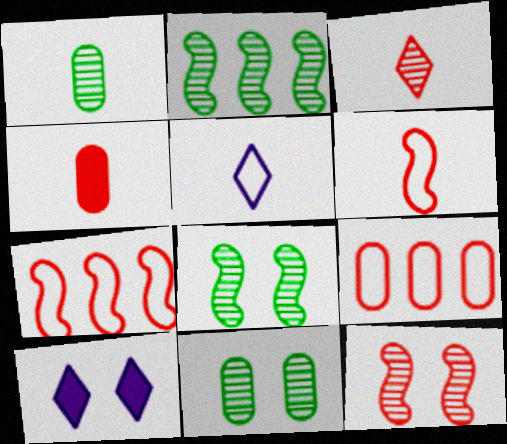[[1, 7, 10], 
[3, 4, 6]]